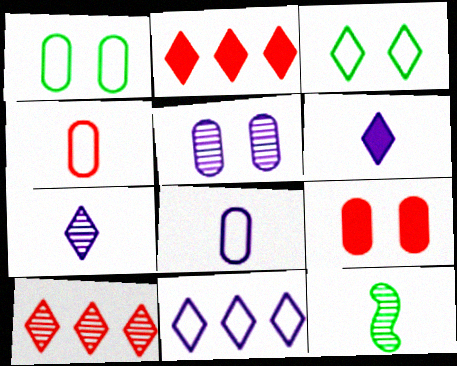[[1, 5, 9], 
[2, 3, 7], 
[3, 6, 10], 
[4, 6, 12], 
[5, 10, 12], 
[9, 11, 12]]